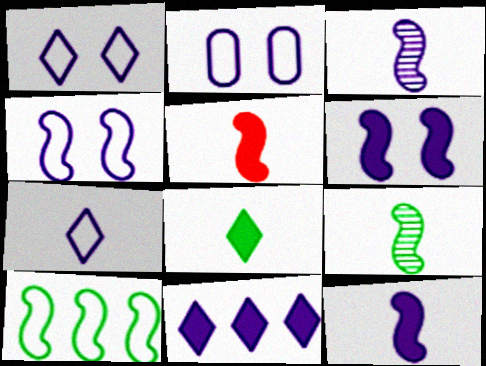[[1, 2, 4], 
[2, 3, 11]]